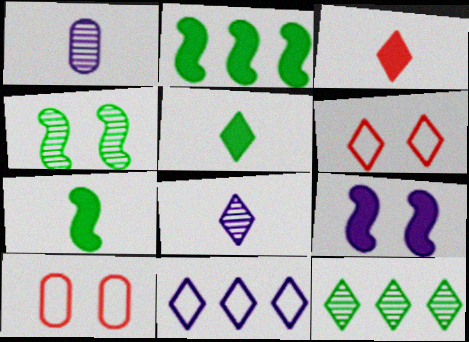[[1, 2, 6], 
[1, 9, 11], 
[2, 8, 10]]